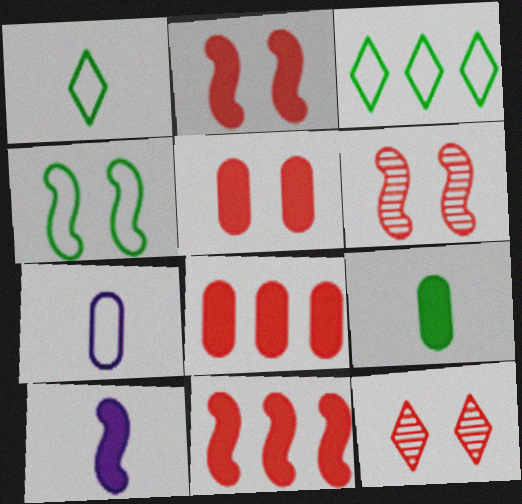[]